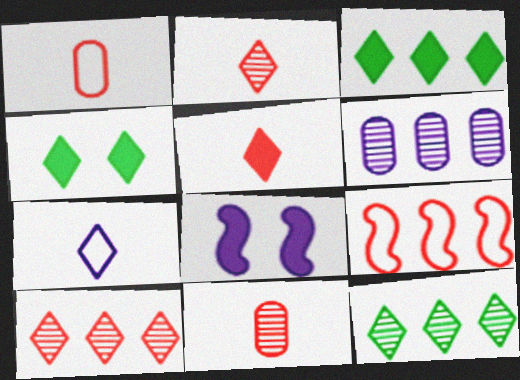[[1, 8, 12], 
[3, 6, 9], 
[4, 7, 10], 
[6, 7, 8]]